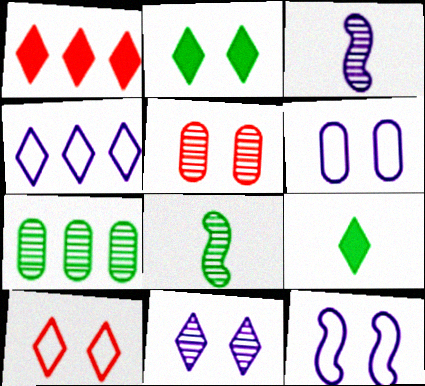[[1, 6, 8], 
[2, 5, 12], 
[2, 10, 11]]